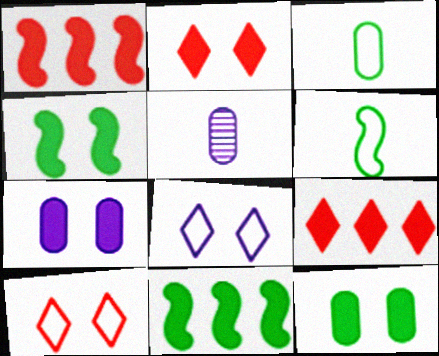[[2, 4, 7], 
[5, 10, 11]]